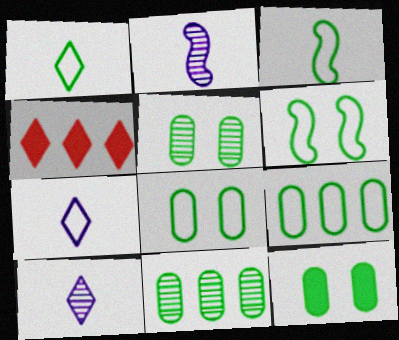[[1, 6, 9], 
[2, 4, 8], 
[5, 8, 12]]